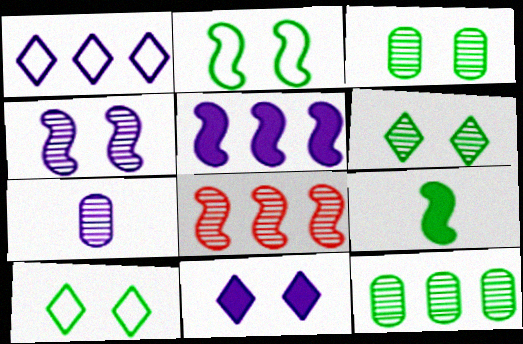[[6, 7, 8], 
[9, 10, 12]]